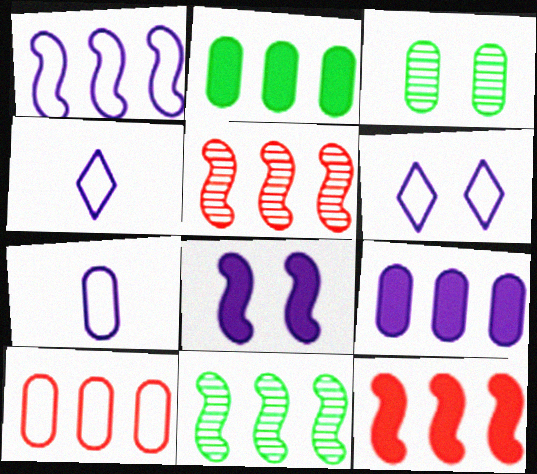[[1, 6, 7], 
[1, 11, 12], 
[3, 4, 12]]